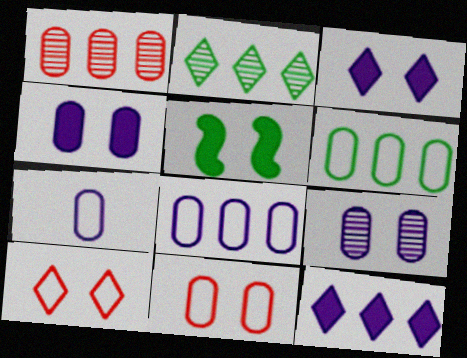[[5, 9, 10], 
[6, 7, 11]]